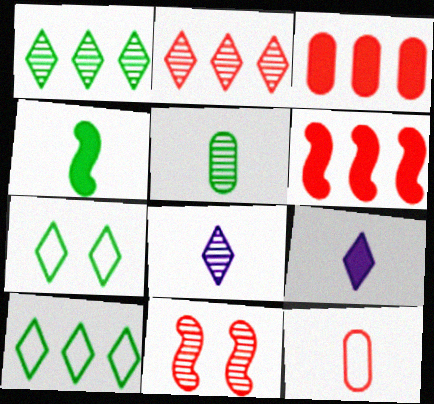[[2, 7, 9], 
[4, 8, 12]]